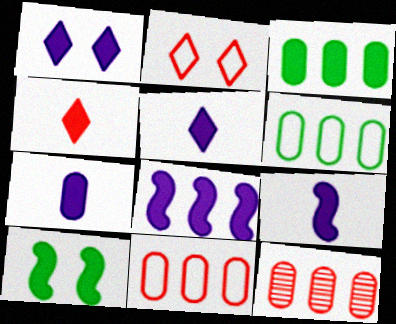[[1, 7, 8], 
[5, 7, 9]]